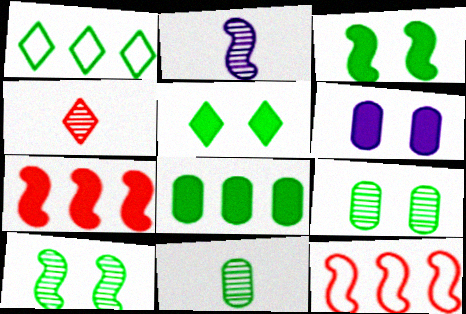[[1, 3, 11], 
[2, 3, 12], 
[2, 4, 11]]